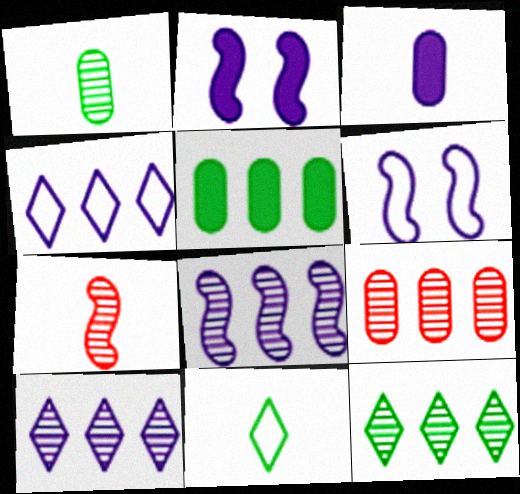[[2, 9, 11], 
[3, 6, 10], 
[3, 7, 11], 
[8, 9, 12]]